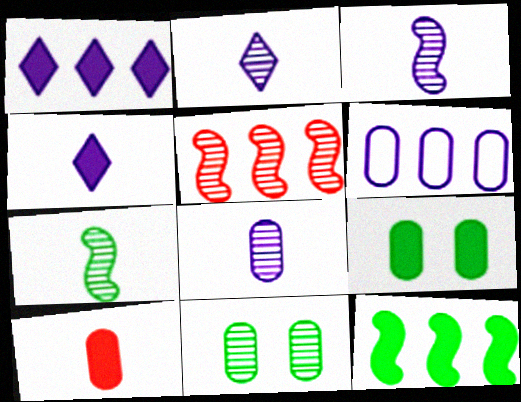[[2, 3, 8], 
[2, 5, 11], 
[6, 10, 11]]